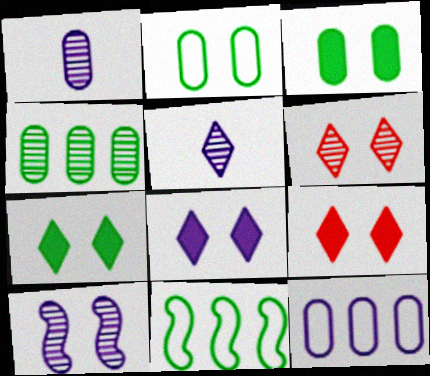[[1, 9, 11], 
[2, 9, 10], 
[7, 8, 9]]